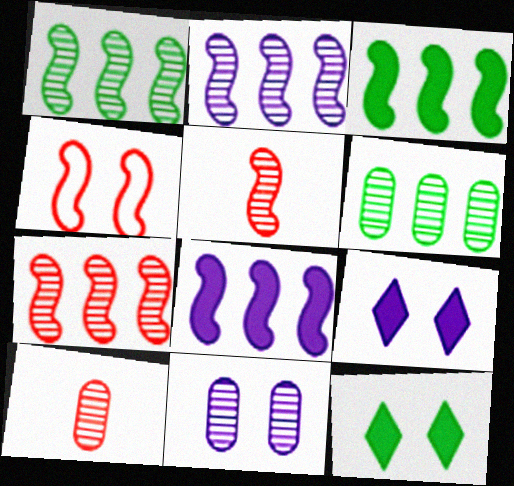[[1, 2, 7], 
[4, 11, 12], 
[6, 10, 11]]